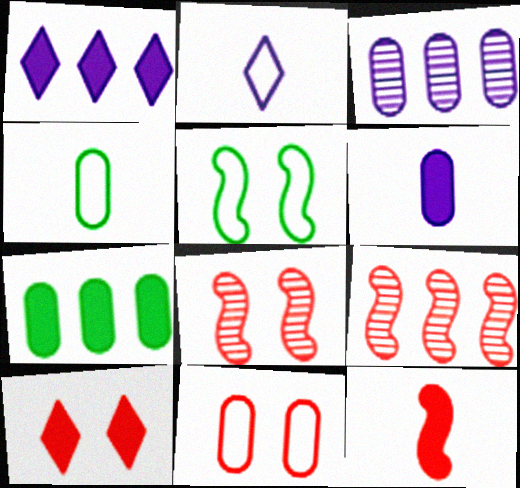[[1, 4, 8], 
[2, 7, 8], 
[8, 10, 11]]